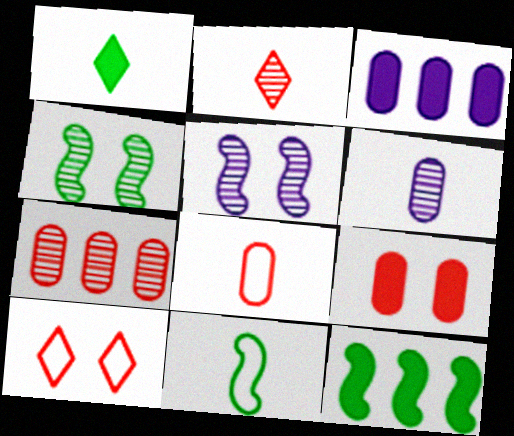[[4, 11, 12], 
[6, 10, 12], 
[7, 8, 9]]